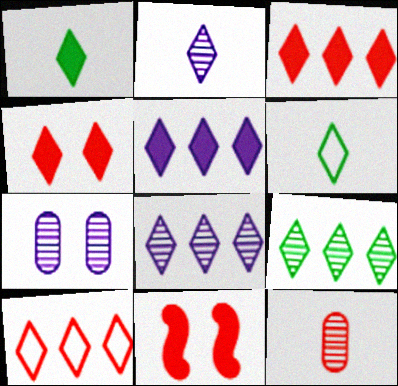[[1, 4, 5], 
[4, 6, 8], 
[5, 9, 10], 
[10, 11, 12]]